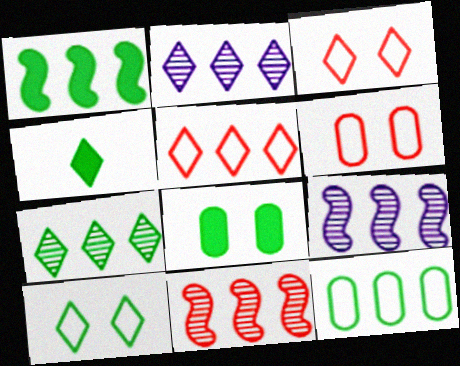[[1, 4, 8], 
[1, 7, 12], 
[2, 3, 4], 
[4, 6, 9], 
[4, 7, 10]]